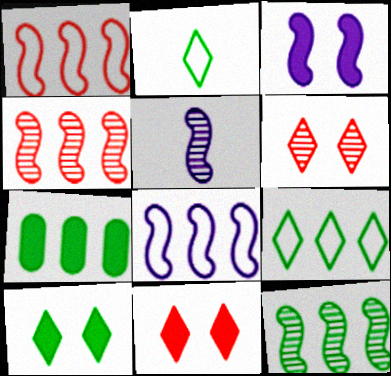[[3, 5, 8], 
[7, 9, 12]]